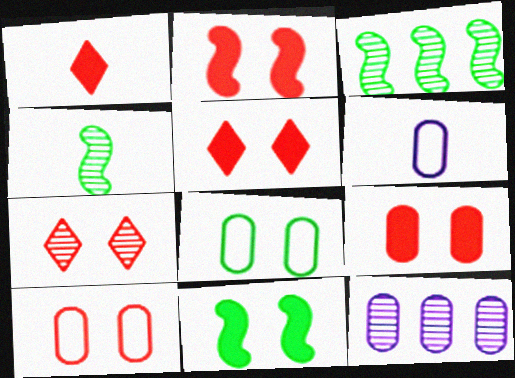[[1, 4, 6], 
[2, 5, 9], 
[2, 7, 10], 
[3, 5, 6], 
[4, 7, 12]]